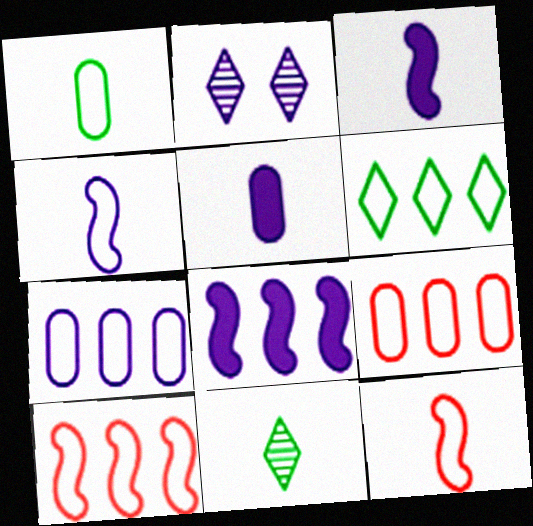[[2, 3, 7], 
[5, 11, 12], 
[6, 7, 10]]